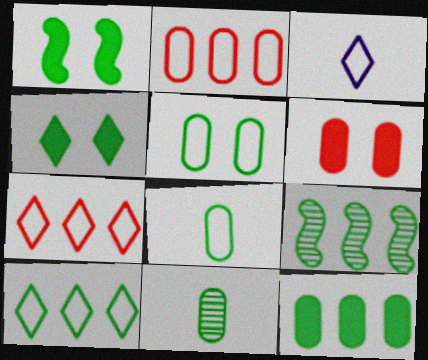[[1, 10, 11], 
[3, 6, 9], 
[4, 8, 9], 
[5, 11, 12], 
[9, 10, 12]]